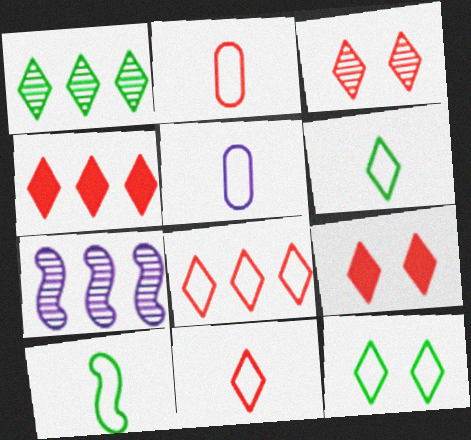[[3, 4, 11], 
[5, 10, 11]]